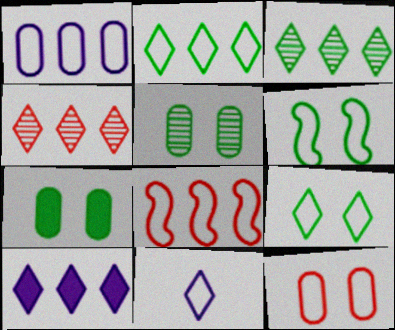[[1, 2, 8], 
[2, 4, 10]]